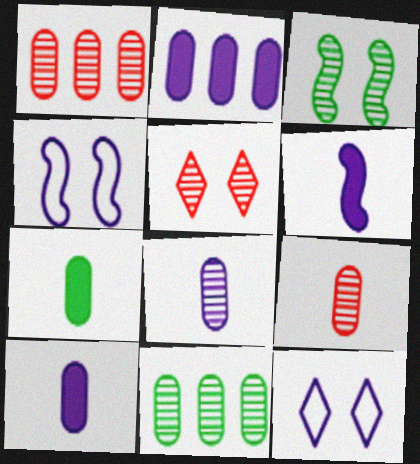[]